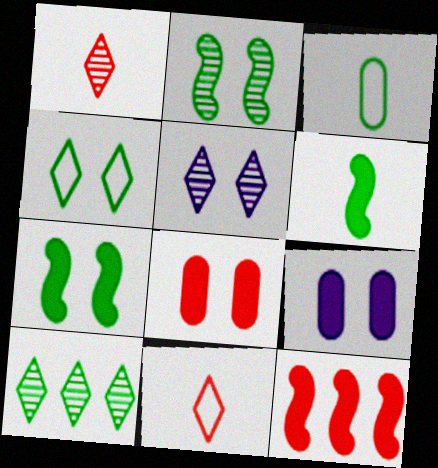[[1, 5, 10], 
[3, 5, 12], 
[3, 7, 10]]